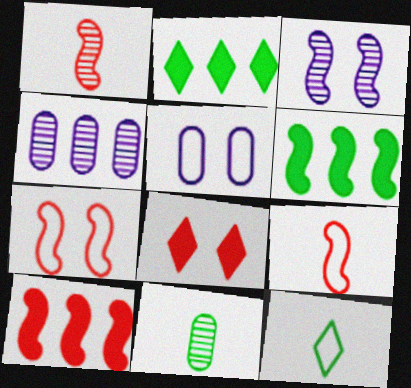[[1, 2, 5], 
[1, 7, 10], 
[3, 6, 9]]